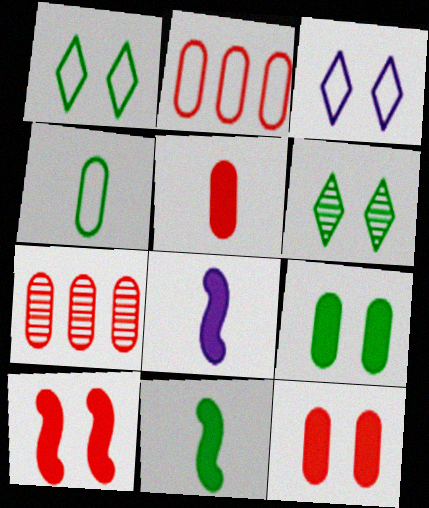[[1, 7, 8], 
[2, 6, 8], 
[3, 7, 11]]